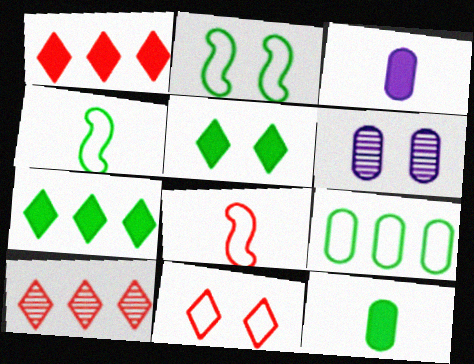[[1, 4, 6], 
[2, 3, 10], 
[6, 7, 8]]